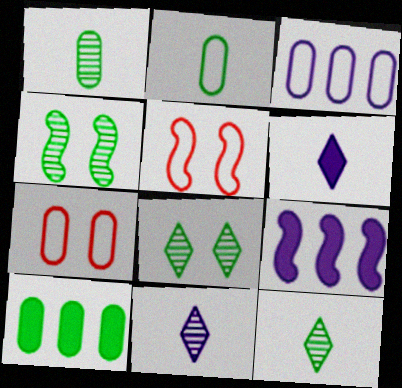[[2, 3, 7], 
[5, 10, 11], 
[7, 9, 12]]